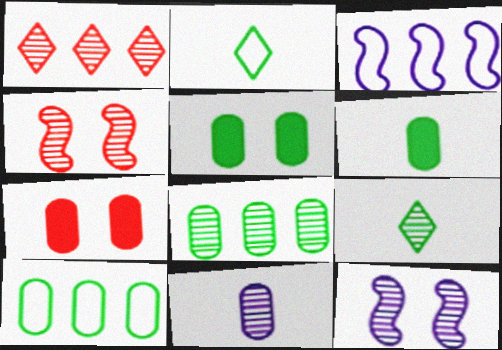[[3, 7, 9], 
[7, 10, 11]]